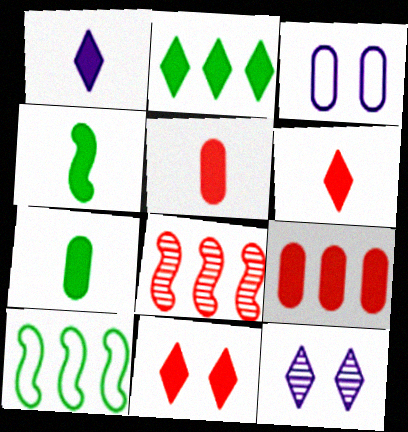[[1, 2, 11], 
[1, 4, 5], 
[5, 10, 12]]